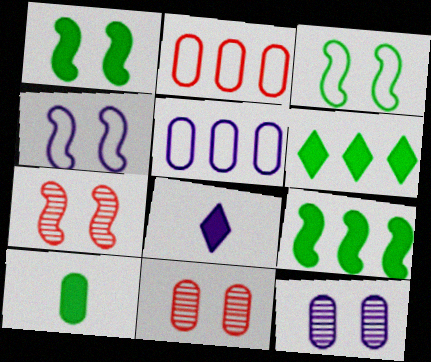[[1, 4, 7], 
[1, 6, 10], 
[2, 10, 12], 
[5, 10, 11]]